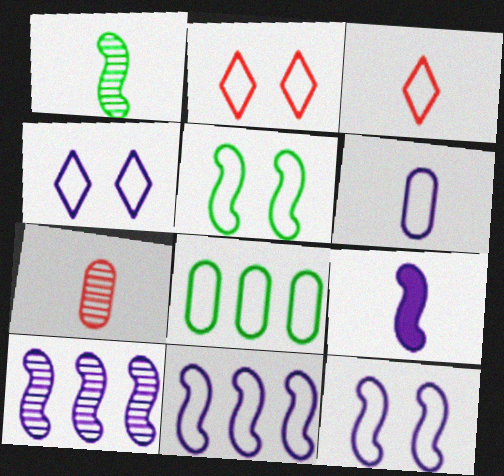[[3, 8, 12], 
[4, 6, 11], 
[9, 10, 12]]